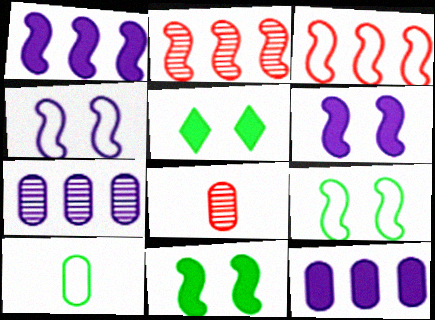[]